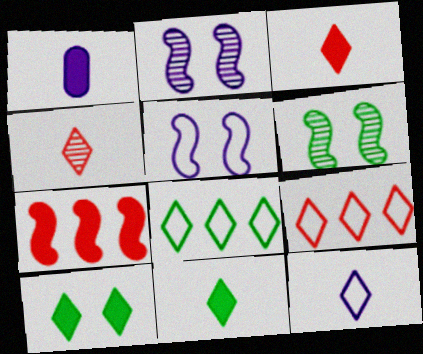[[1, 6, 9], 
[1, 7, 10], 
[4, 11, 12]]